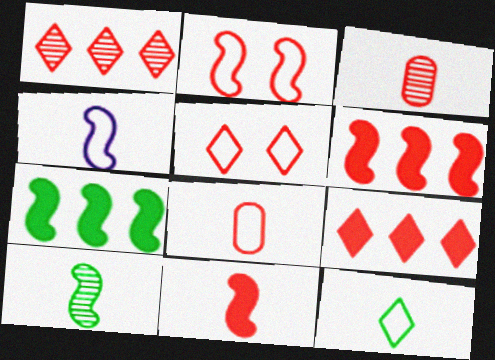[[2, 3, 9], 
[3, 5, 6], 
[4, 8, 12], 
[4, 10, 11]]